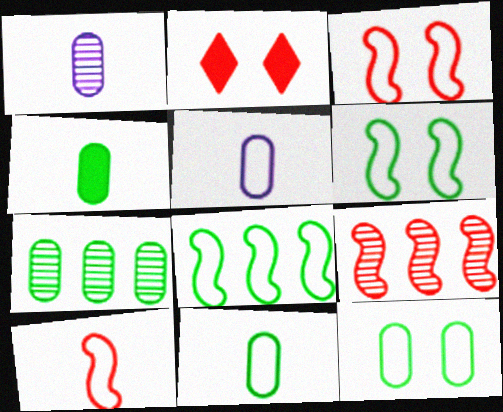[[1, 2, 8], 
[4, 7, 12]]